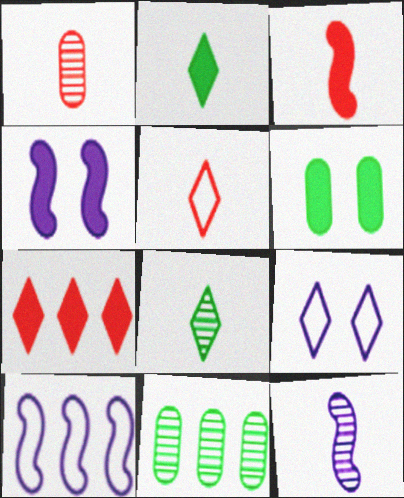[[1, 3, 5], 
[1, 8, 12], 
[3, 9, 11], 
[4, 5, 11], 
[4, 10, 12], 
[7, 8, 9], 
[7, 10, 11]]